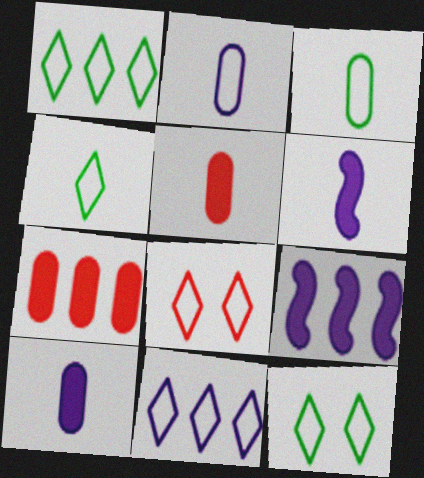[[1, 4, 12], 
[4, 8, 11]]